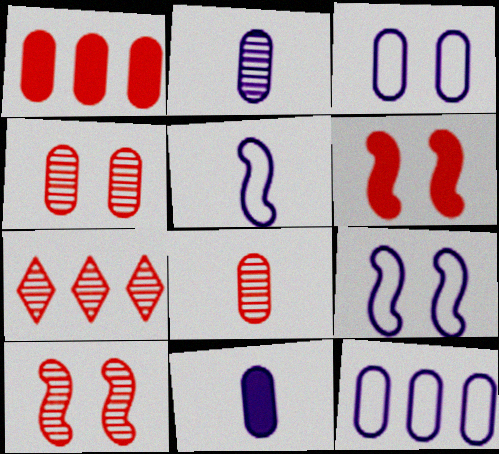[[7, 8, 10]]